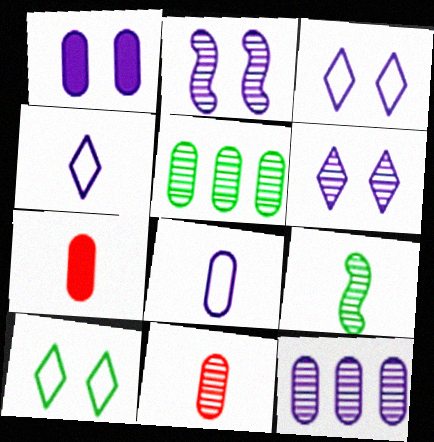[[1, 2, 3], 
[1, 8, 12], 
[4, 7, 9]]